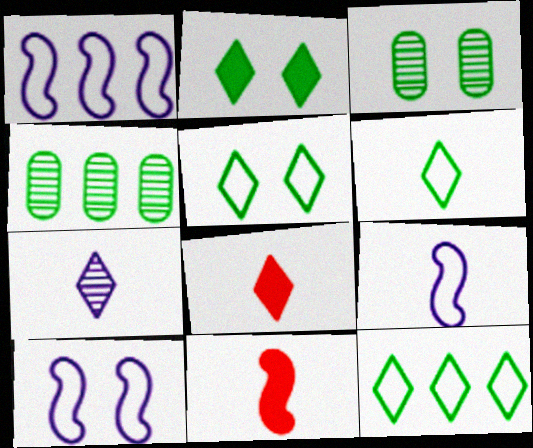[[1, 3, 8], 
[1, 9, 10], 
[4, 8, 10], 
[5, 6, 12], 
[6, 7, 8]]